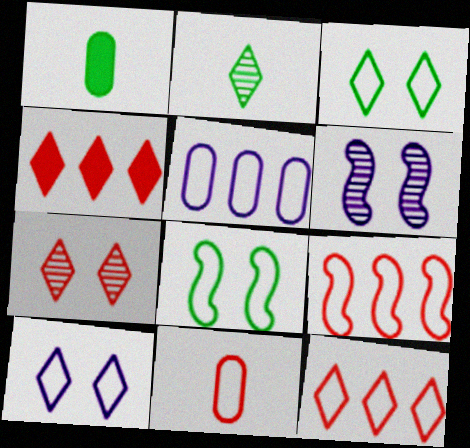[[1, 6, 12], 
[2, 4, 10]]